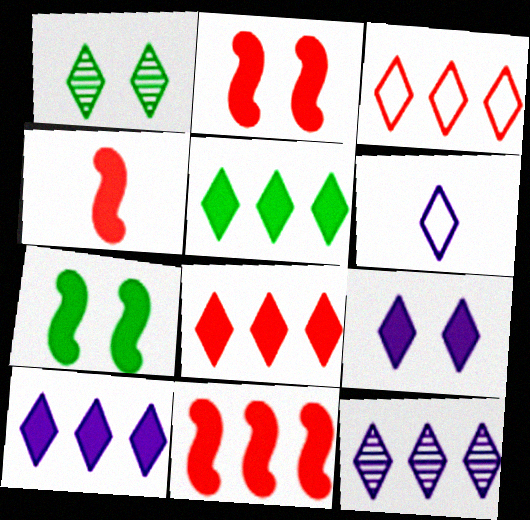[[1, 6, 8], 
[2, 4, 11], 
[3, 5, 12], 
[5, 8, 10], 
[6, 9, 12]]